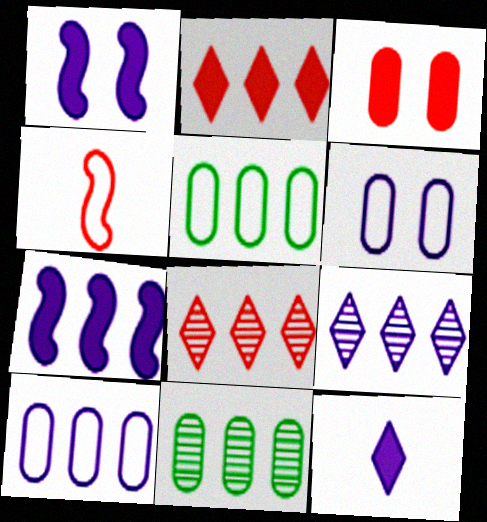[[3, 4, 8], 
[5, 7, 8], 
[7, 9, 10]]